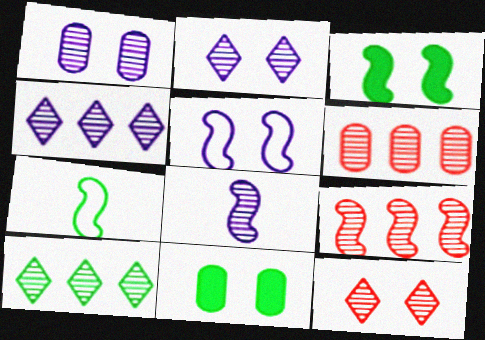[[1, 4, 8], 
[5, 11, 12], 
[7, 10, 11]]